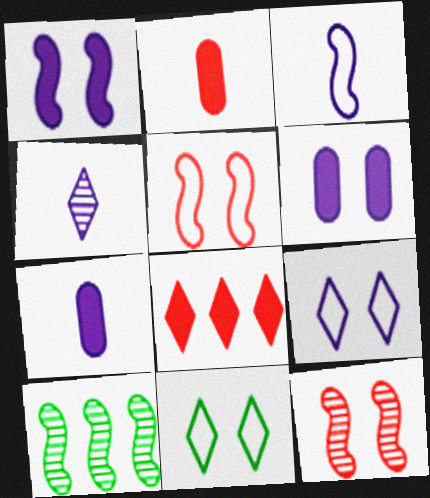[[2, 9, 10], 
[3, 4, 7], 
[4, 8, 11], 
[6, 11, 12]]